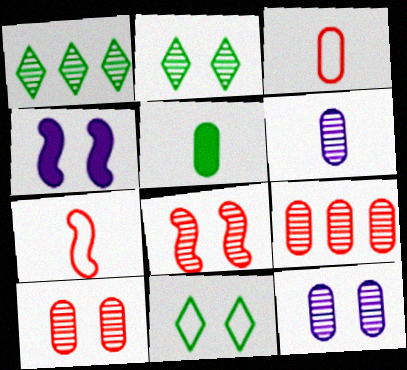[[1, 3, 4], 
[1, 6, 8], 
[2, 8, 12], 
[3, 5, 6], 
[4, 10, 11]]